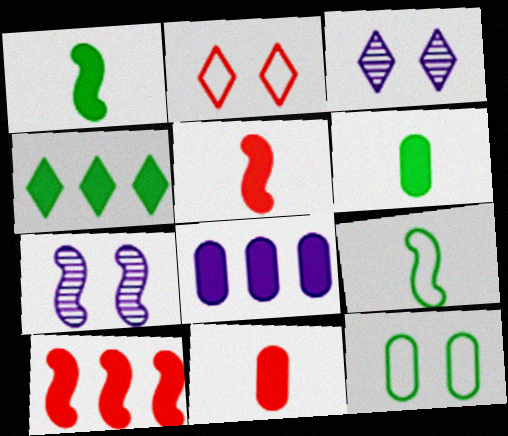[[4, 8, 10], 
[7, 9, 10]]